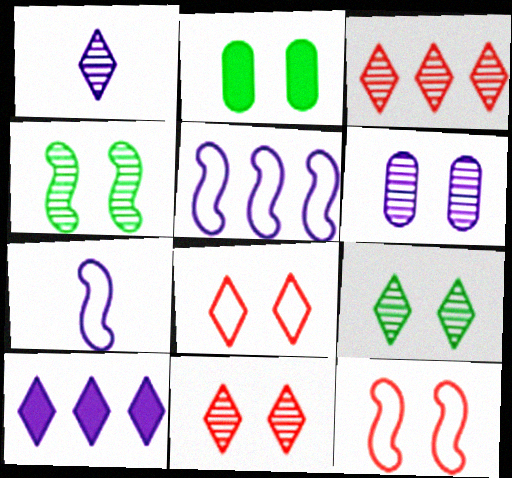[[1, 3, 9], 
[2, 3, 7], 
[4, 6, 11], 
[6, 7, 10]]